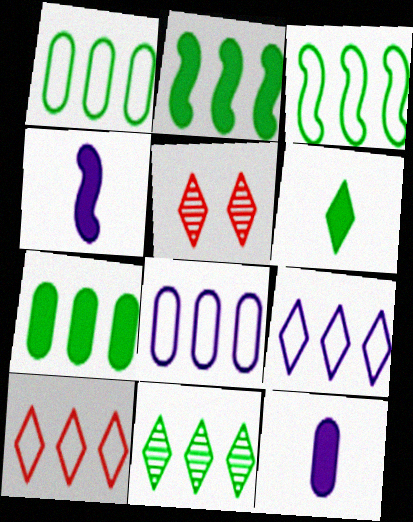[[1, 2, 11], 
[1, 4, 5], 
[3, 5, 12], 
[3, 7, 11], 
[3, 8, 10], 
[5, 6, 9]]